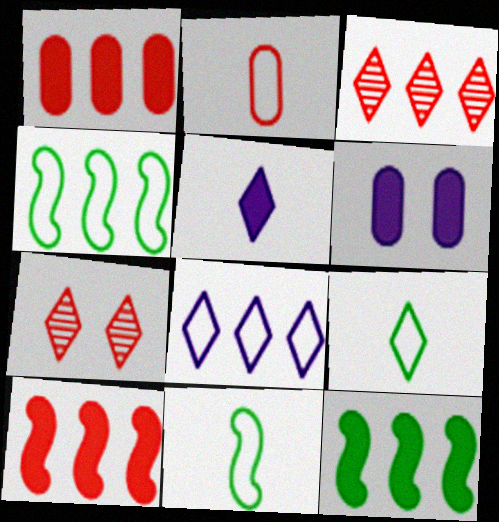[[2, 7, 10], 
[3, 6, 11]]